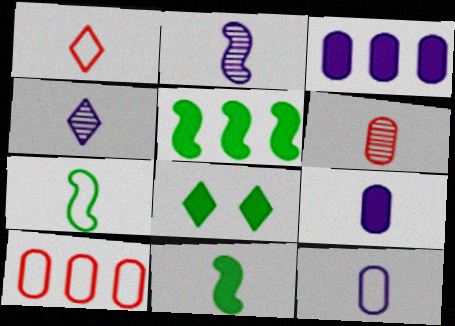[[1, 7, 12], 
[2, 8, 10]]